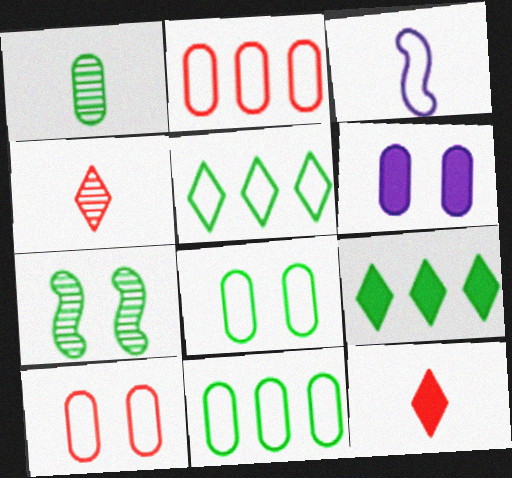[[1, 2, 6], 
[1, 3, 12], 
[3, 5, 10]]